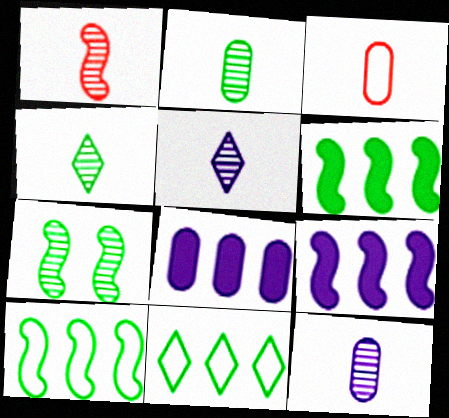[[1, 2, 5], 
[1, 4, 12]]